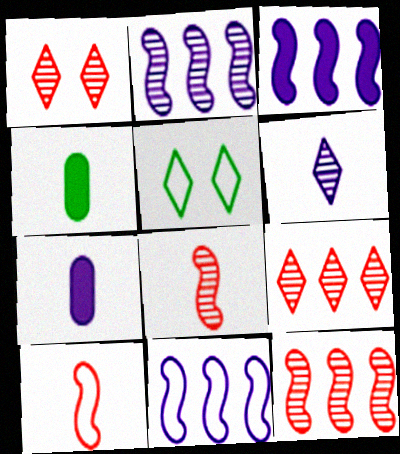[[1, 4, 11], 
[2, 3, 11], 
[4, 6, 10], 
[5, 7, 12]]